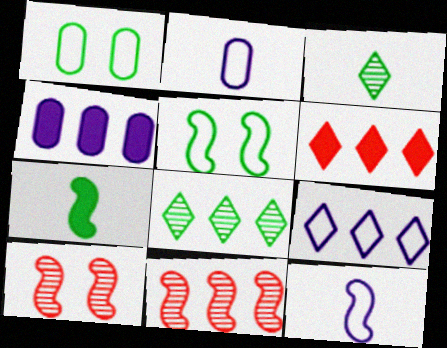[[1, 7, 8], 
[6, 8, 9]]